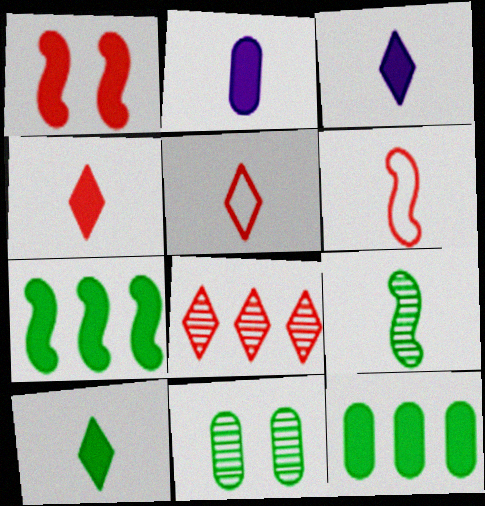[[1, 3, 12], 
[2, 5, 9], 
[3, 4, 10]]